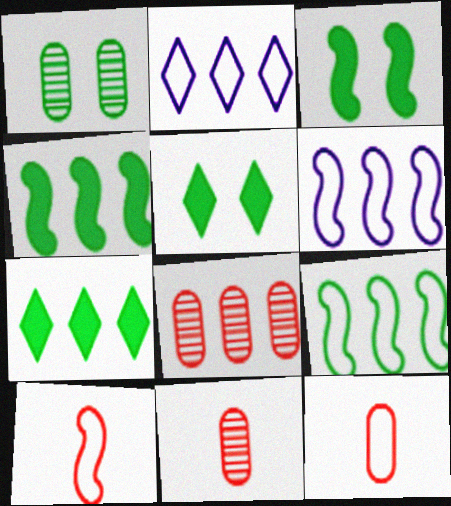[[2, 3, 11], 
[2, 4, 8], 
[5, 6, 11], 
[6, 7, 8]]